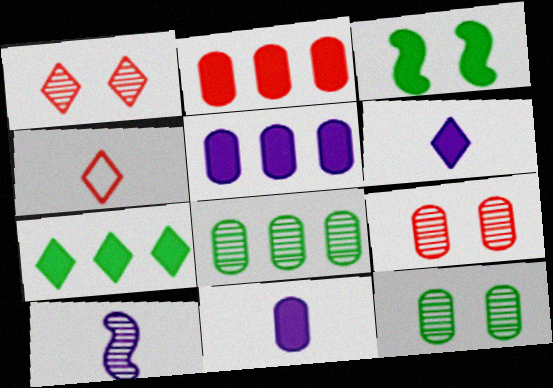[[1, 8, 10], 
[2, 3, 6]]